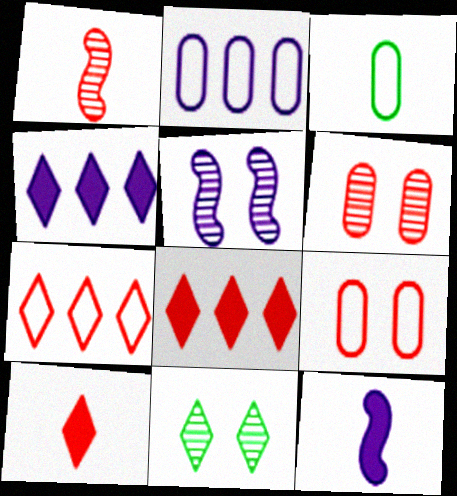[[1, 8, 9], 
[2, 3, 9], 
[3, 5, 8], 
[5, 6, 11]]